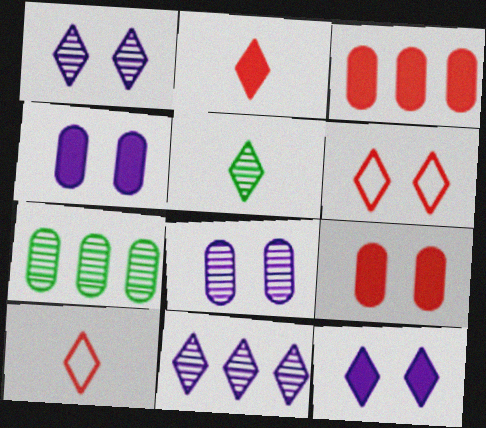[]